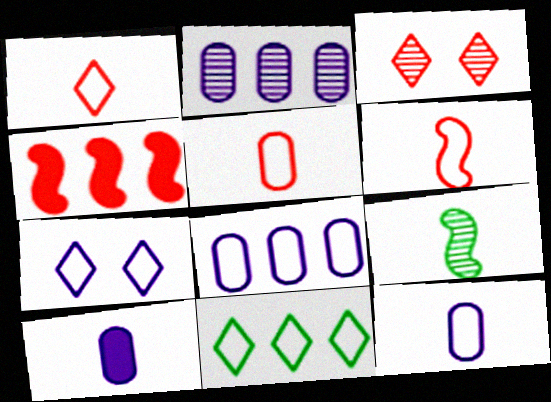[[1, 5, 6], 
[1, 7, 11], 
[1, 9, 10], 
[2, 3, 9], 
[2, 4, 11], 
[3, 4, 5]]